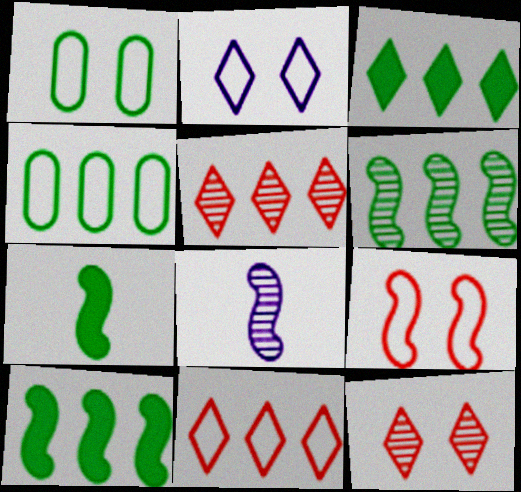[[1, 2, 9], 
[3, 4, 6], 
[8, 9, 10]]